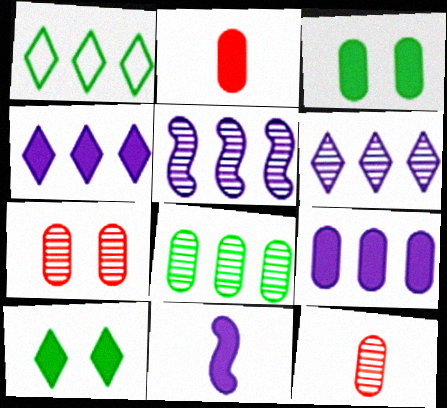[[1, 7, 11], 
[2, 3, 9]]